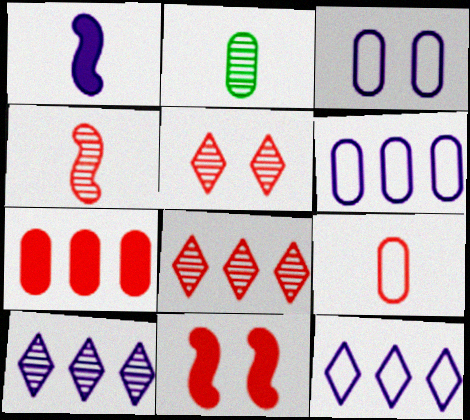[[1, 3, 10], 
[2, 3, 7], 
[2, 11, 12], 
[8, 9, 11]]